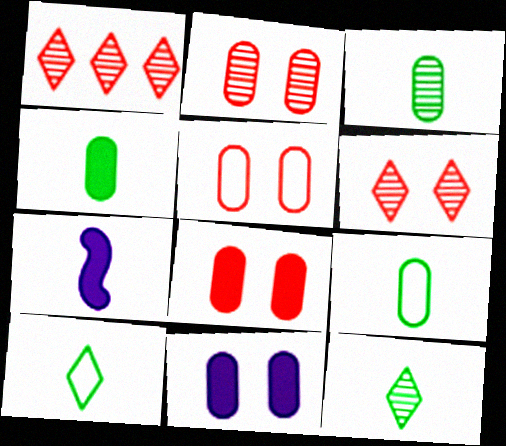[[2, 5, 8], 
[3, 4, 9]]